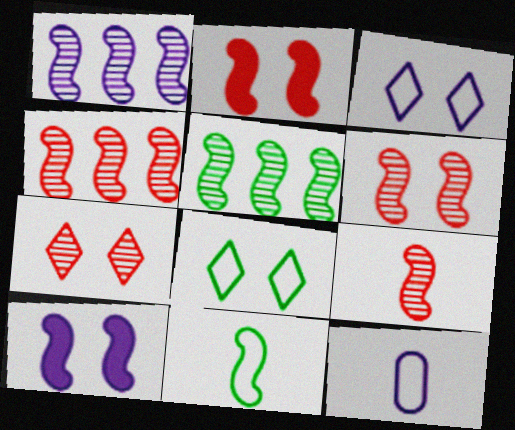[[1, 2, 11], 
[1, 4, 5], 
[4, 6, 9], 
[4, 10, 11]]